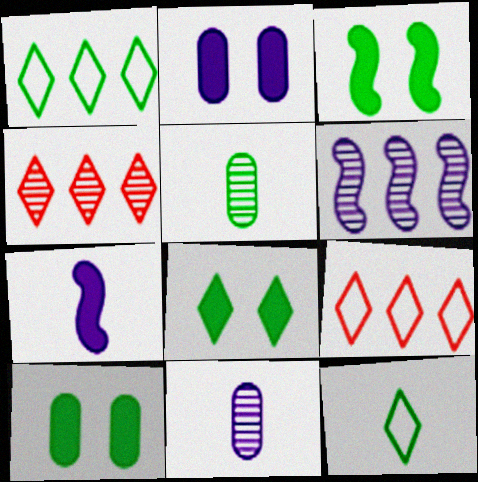[[1, 3, 5], 
[3, 8, 10], 
[3, 9, 11]]